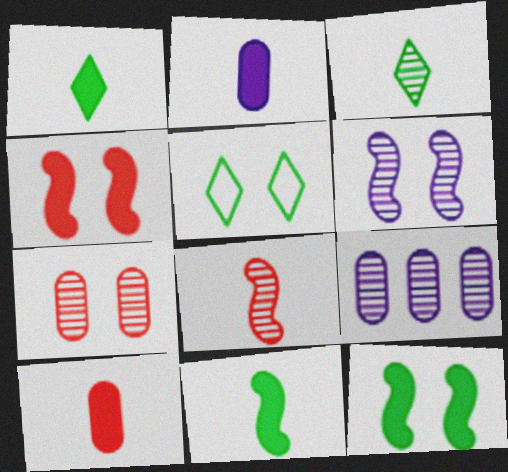[]